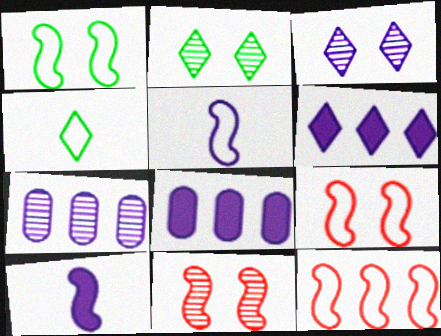[[1, 5, 12], 
[3, 5, 8], 
[4, 8, 11]]